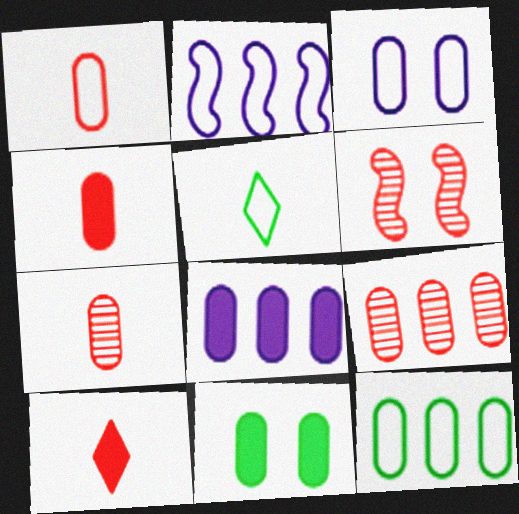[[1, 3, 12], 
[1, 4, 7], 
[4, 8, 11], 
[5, 6, 8], 
[8, 9, 12]]